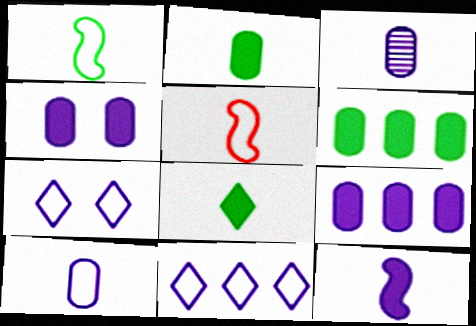[[3, 5, 8]]